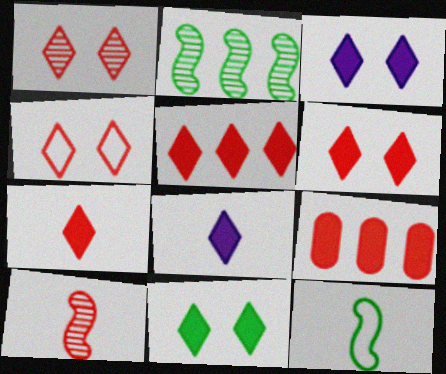[[1, 4, 6], 
[3, 6, 11], 
[4, 9, 10], 
[5, 6, 7], 
[5, 8, 11]]